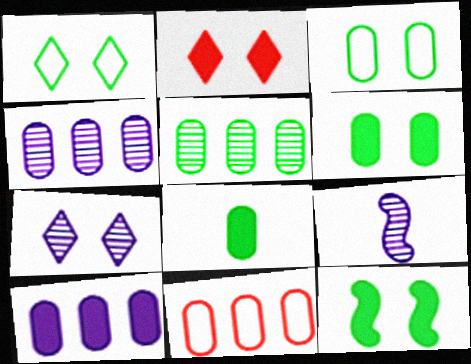[[1, 2, 7], 
[3, 5, 8], 
[4, 7, 9], 
[5, 10, 11]]